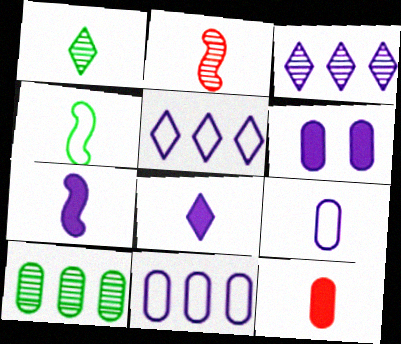[[2, 4, 7]]